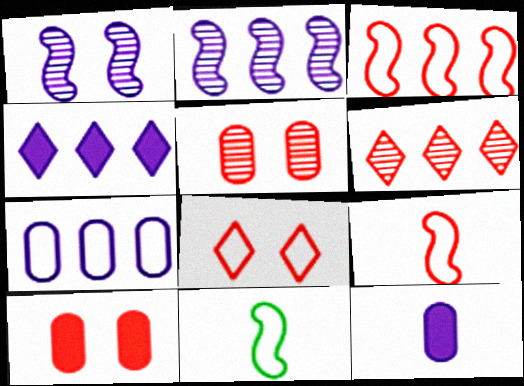[[2, 4, 7], 
[4, 5, 11], 
[6, 9, 10], 
[7, 8, 11]]